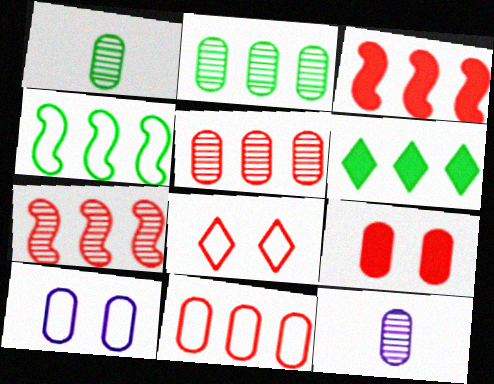[[2, 4, 6]]